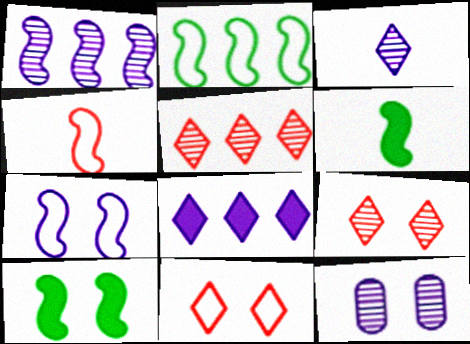[[1, 3, 12], 
[1, 4, 10], 
[2, 4, 7], 
[10, 11, 12]]